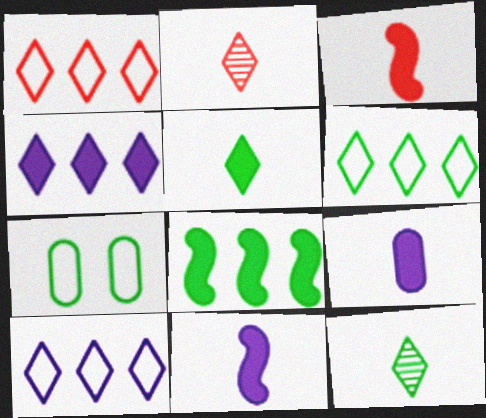[[1, 6, 10], 
[3, 5, 9], 
[7, 8, 12]]